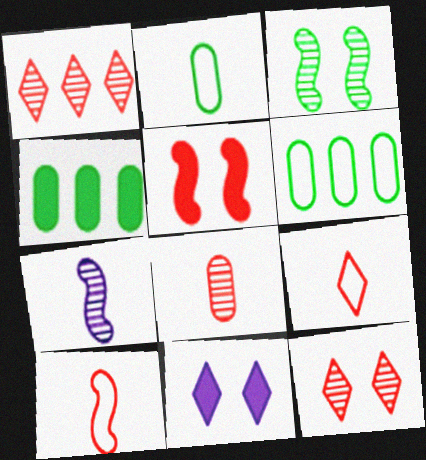[]